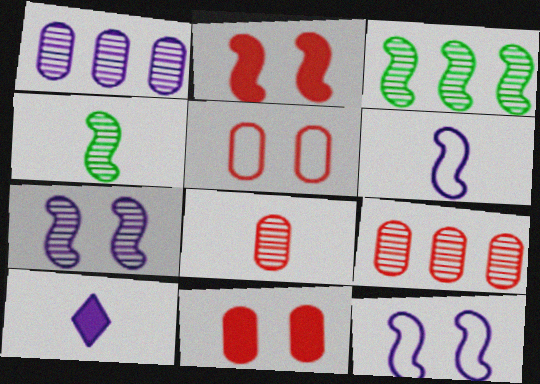[[1, 10, 12], 
[2, 3, 6], 
[3, 5, 10]]